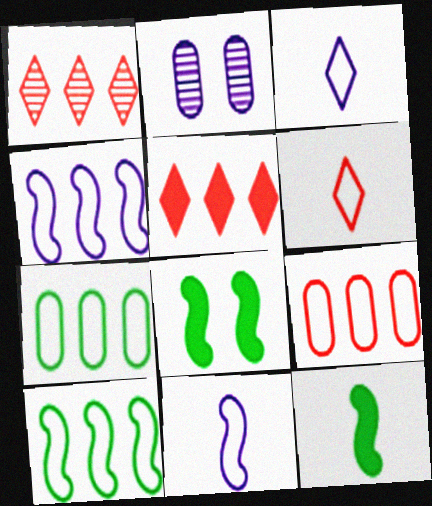[]